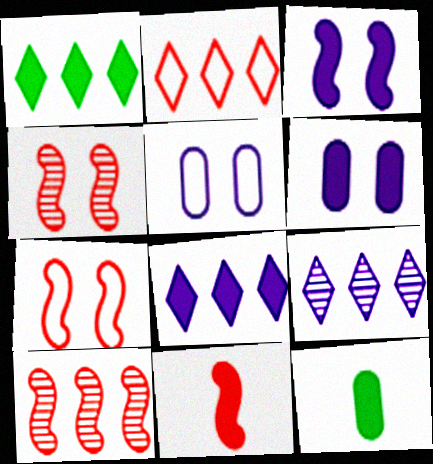[[1, 2, 9], 
[1, 6, 11], 
[7, 9, 12], 
[7, 10, 11]]